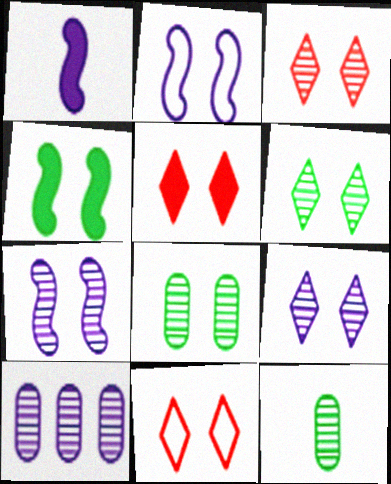[[2, 5, 8], 
[3, 5, 11], 
[3, 6, 9], 
[3, 7, 8]]